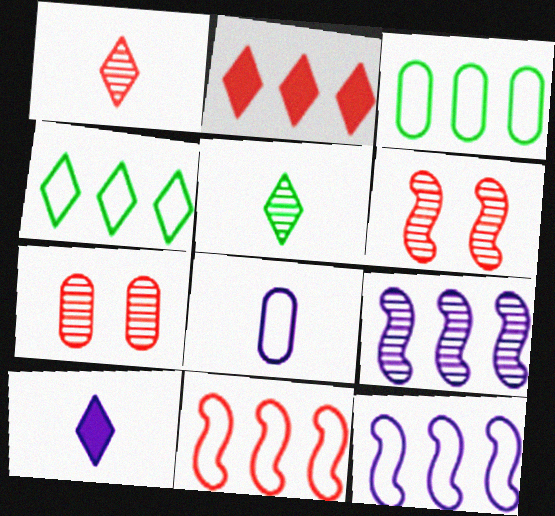[[2, 3, 9], 
[3, 6, 10], 
[5, 7, 9]]